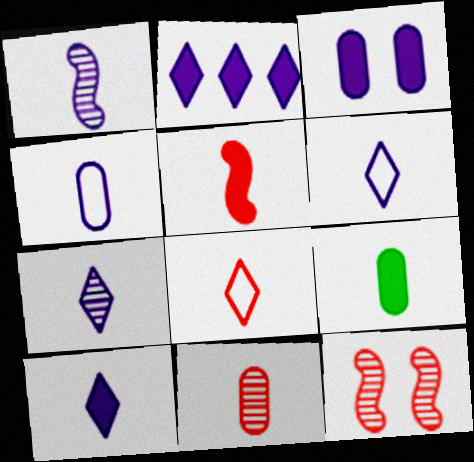[[1, 4, 10], 
[1, 8, 9], 
[4, 9, 11], 
[5, 8, 11], 
[5, 9, 10], 
[6, 7, 10]]